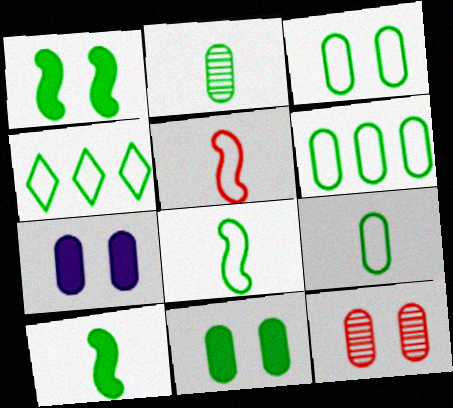[[1, 2, 4], 
[2, 6, 11], 
[3, 4, 8], 
[3, 6, 9], 
[3, 7, 12]]